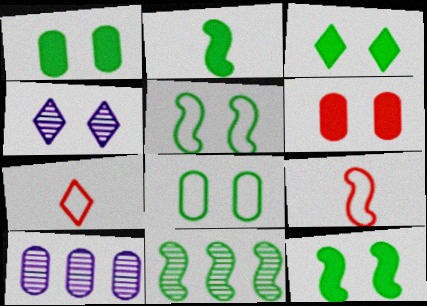[[1, 3, 12], 
[2, 5, 11], 
[3, 9, 10], 
[4, 5, 6], 
[7, 10, 12]]